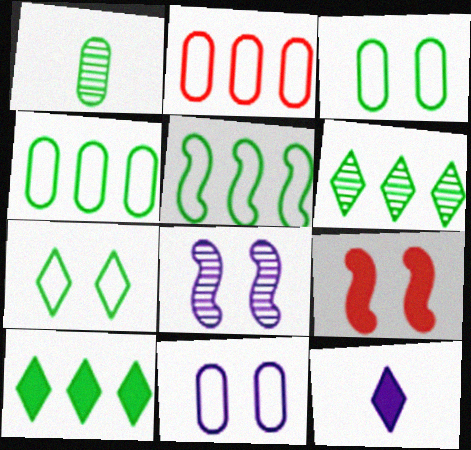[]